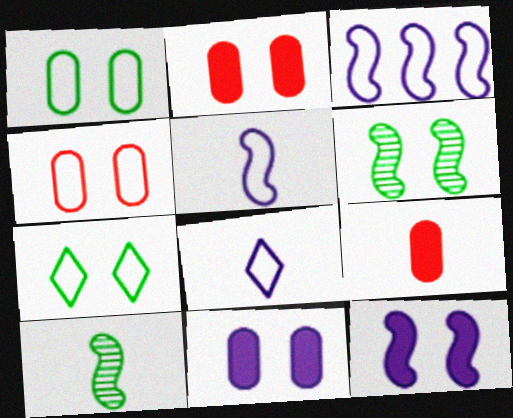[[8, 9, 10]]